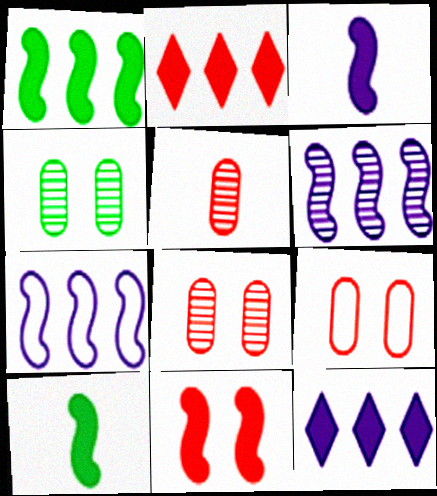[[1, 3, 11]]